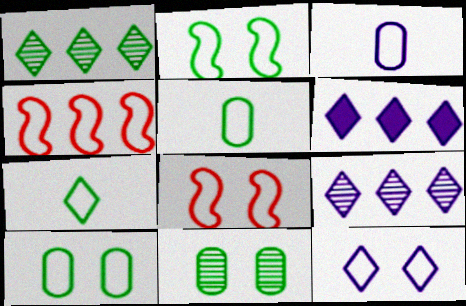[[4, 5, 12], 
[8, 10, 12]]